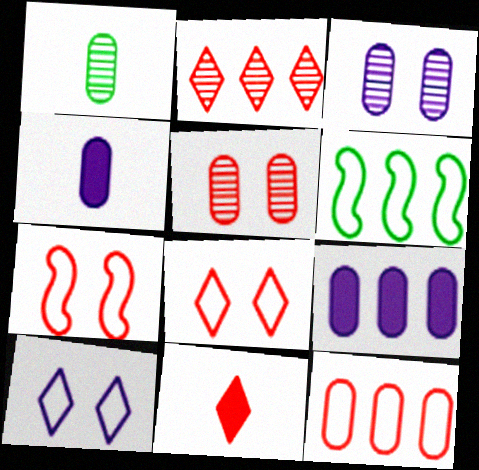[[2, 6, 9], 
[2, 8, 11], 
[3, 6, 11]]